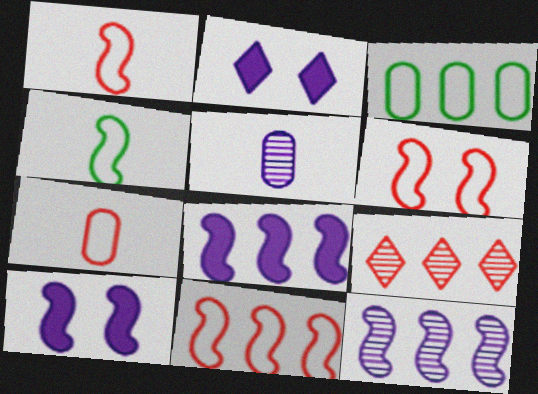[[1, 6, 11], 
[3, 8, 9]]